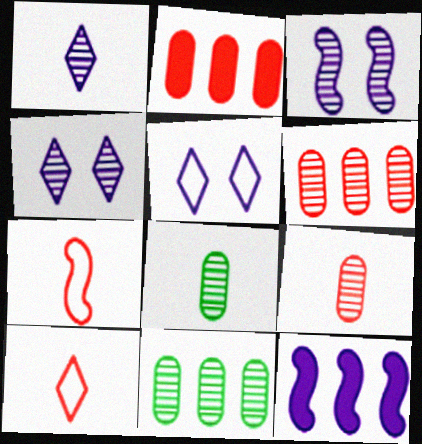[]